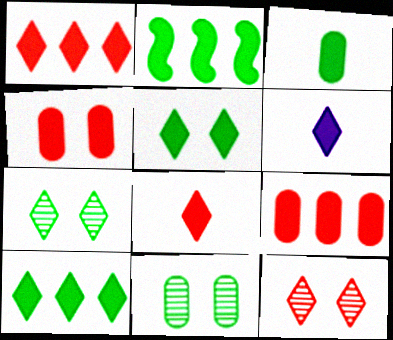[[1, 5, 6], 
[2, 3, 5], 
[2, 4, 6]]